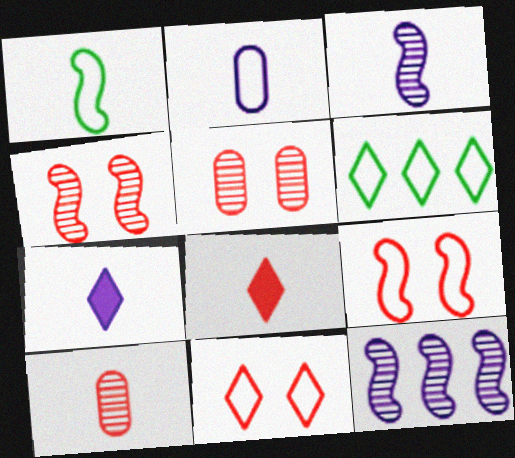[[1, 7, 10], 
[2, 3, 7], 
[2, 6, 9]]